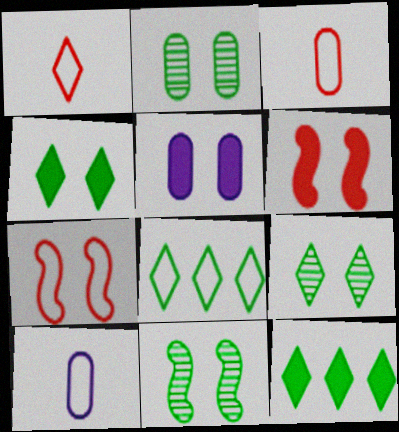[[2, 9, 11], 
[4, 5, 6], 
[5, 7, 9], 
[7, 8, 10]]